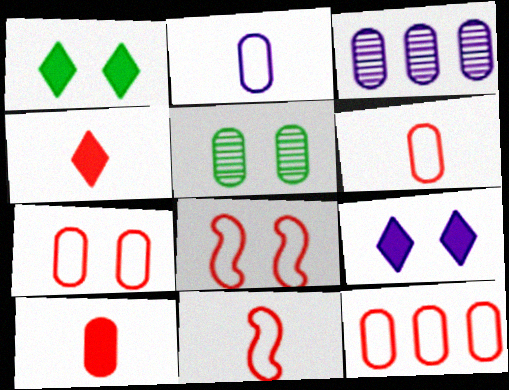[[1, 3, 11], 
[5, 8, 9], 
[6, 7, 12]]